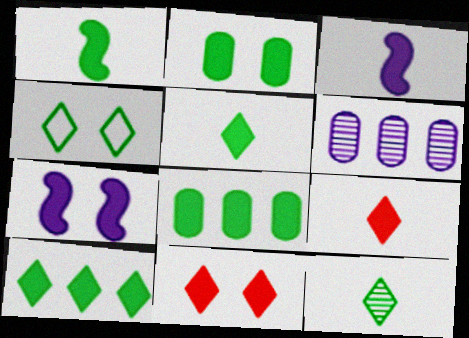[[1, 2, 10], 
[2, 7, 11], 
[3, 8, 11], 
[4, 10, 12], 
[7, 8, 9]]